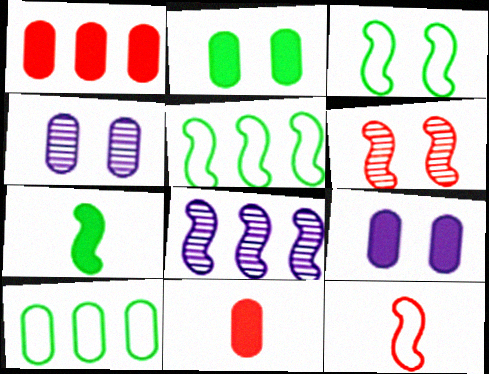[[4, 10, 11]]